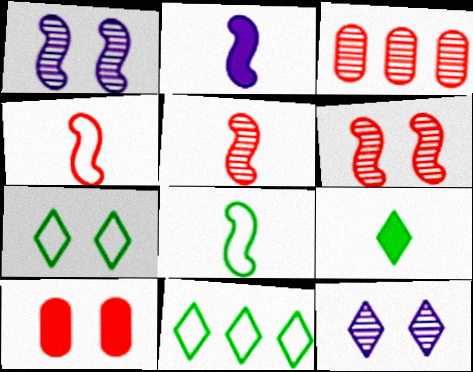[[1, 7, 10], 
[2, 3, 7], 
[2, 5, 8]]